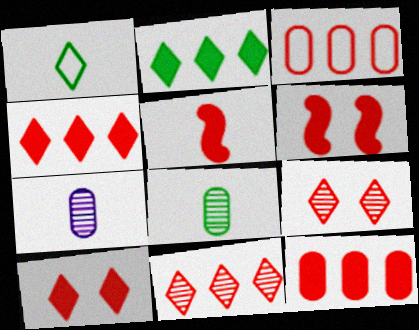[[1, 5, 7], 
[3, 5, 9], 
[5, 10, 12]]